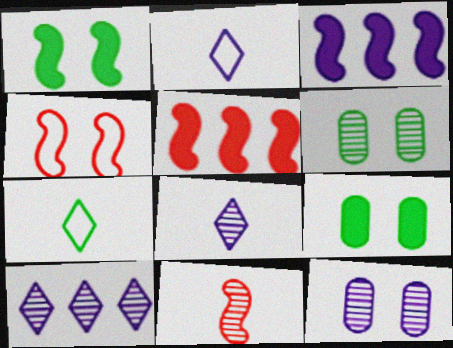[[2, 3, 12], 
[2, 5, 6], 
[4, 5, 11], 
[5, 7, 12], 
[6, 10, 11]]